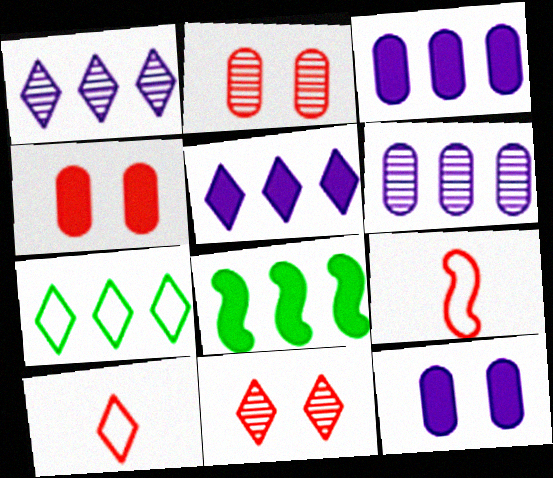[]